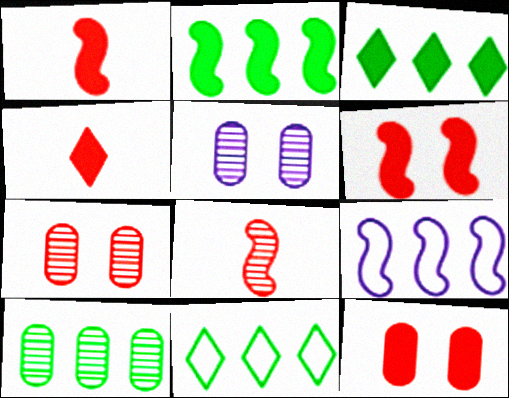[[1, 5, 11], 
[2, 10, 11]]